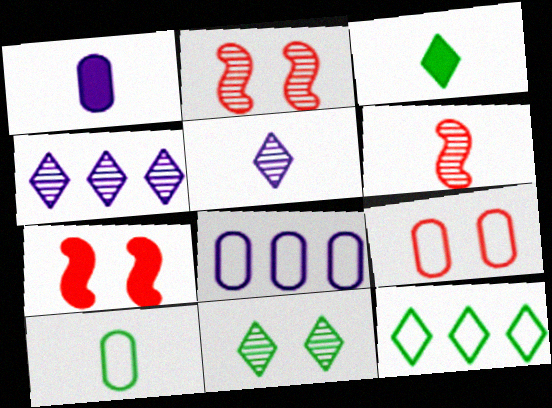[[1, 2, 12], 
[2, 3, 8], 
[3, 11, 12], 
[4, 7, 10], 
[8, 9, 10]]